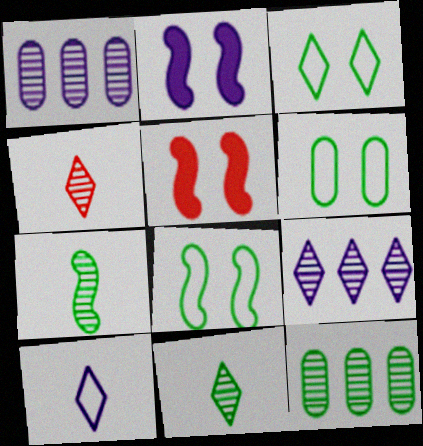[[1, 2, 10], 
[3, 6, 8], 
[5, 10, 12]]